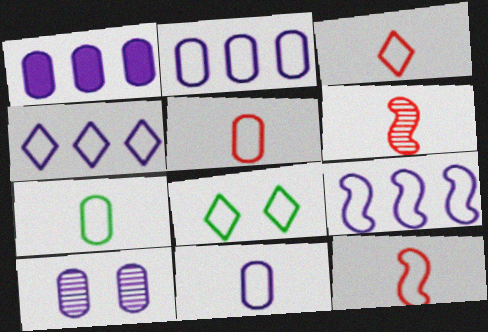[[1, 6, 8], 
[1, 10, 11], 
[2, 4, 9], 
[2, 8, 12], 
[3, 4, 8], 
[3, 5, 12], 
[5, 7, 11], 
[5, 8, 9]]